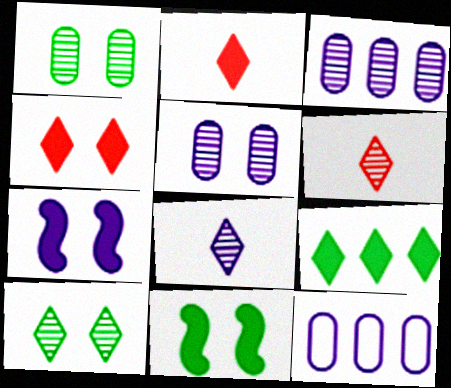[[6, 11, 12], 
[7, 8, 12]]